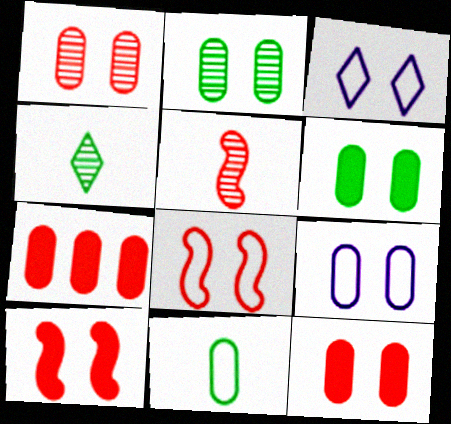[[1, 6, 9], 
[2, 3, 10], 
[2, 9, 12]]